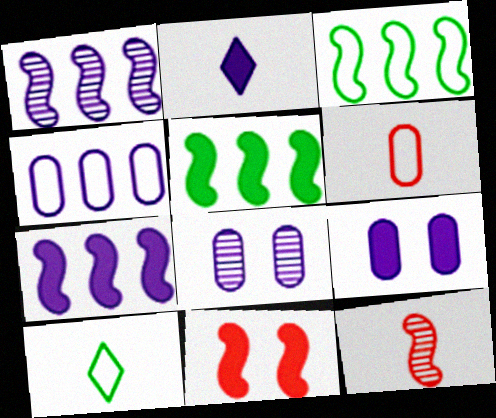[[2, 7, 9]]